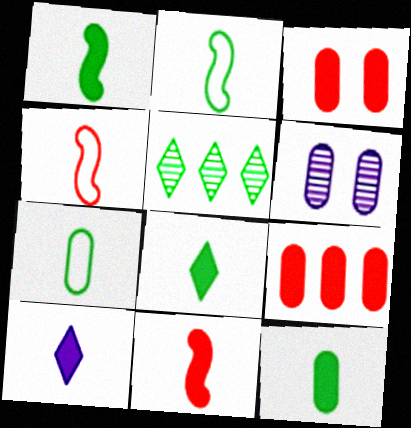[[1, 8, 12], 
[6, 7, 9], 
[10, 11, 12]]